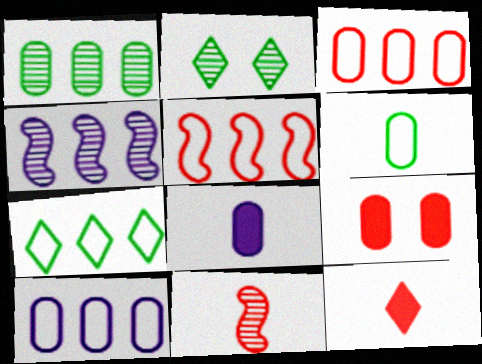[[2, 5, 8], 
[5, 7, 10]]